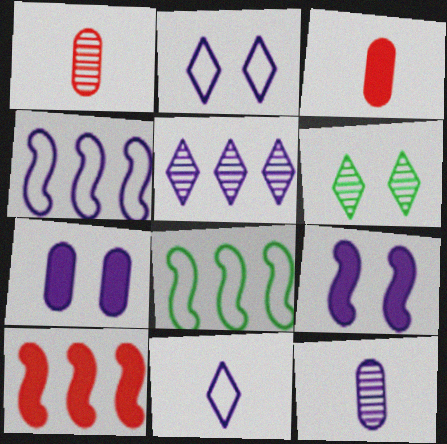[[3, 4, 6]]